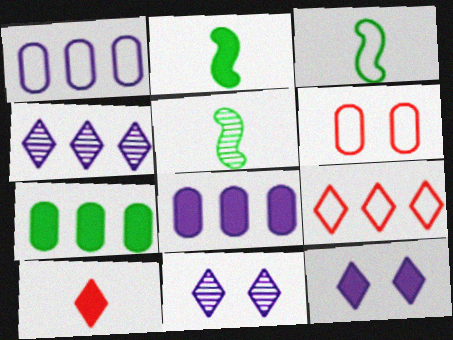[[2, 3, 5], 
[2, 4, 6]]